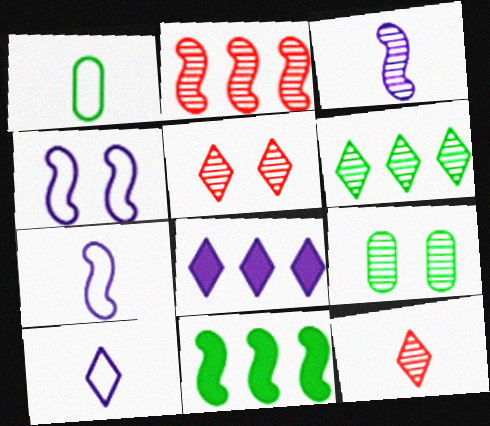[]